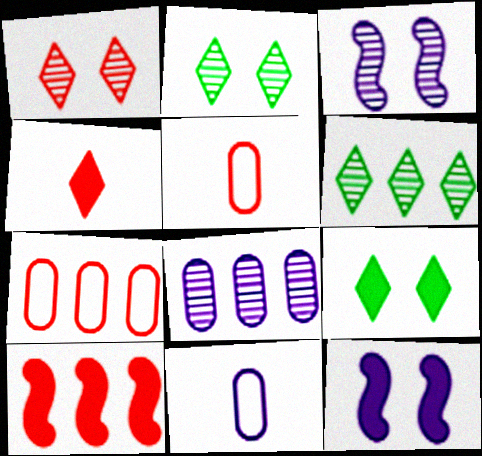[[1, 5, 10], 
[2, 10, 11], 
[5, 6, 12]]